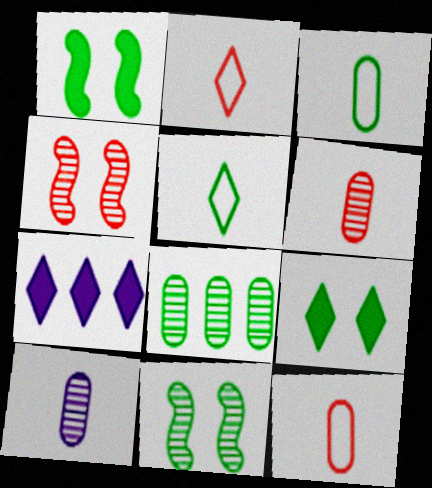[[1, 5, 8], 
[3, 4, 7], 
[7, 11, 12]]